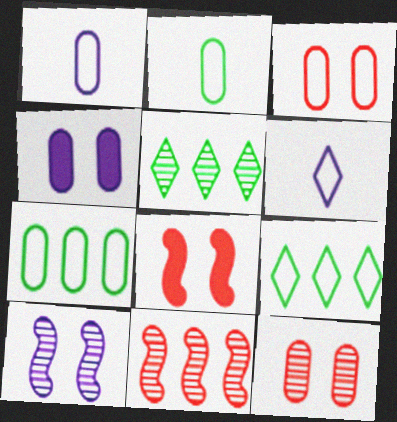[[1, 3, 7], 
[1, 5, 8]]